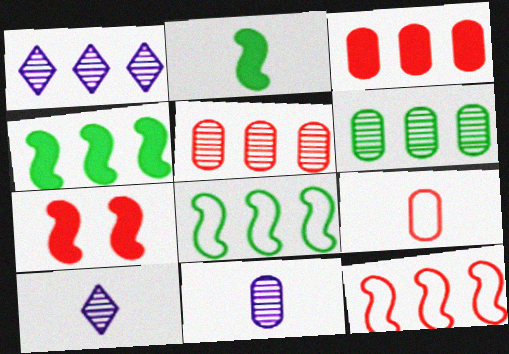[[1, 3, 8], 
[2, 9, 10]]